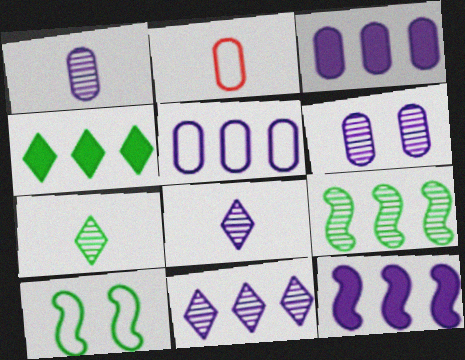[[5, 11, 12]]